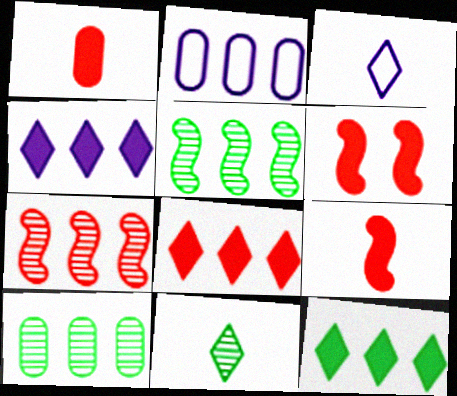[[1, 6, 8], 
[2, 5, 8], 
[2, 6, 11], 
[2, 7, 12], 
[3, 6, 10], 
[4, 8, 12]]